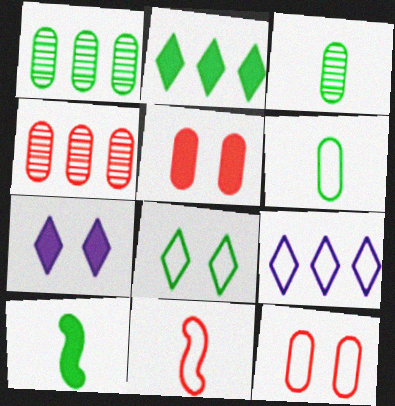[[1, 7, 11], 
[1, 8, 10]]